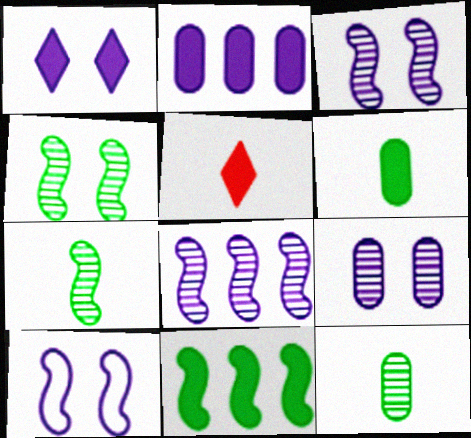[[1, 9, 10]]